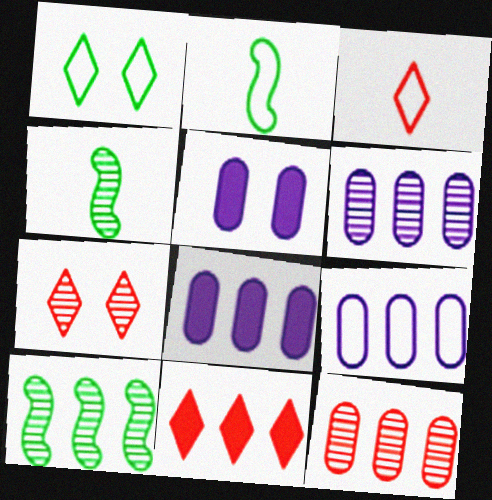[[2, 7, 8], 
[3, 5, 10], 
[3, 7, 11], 
[4, 6, 7], 
[6, 8, 9], 
[9, 10, 11]]